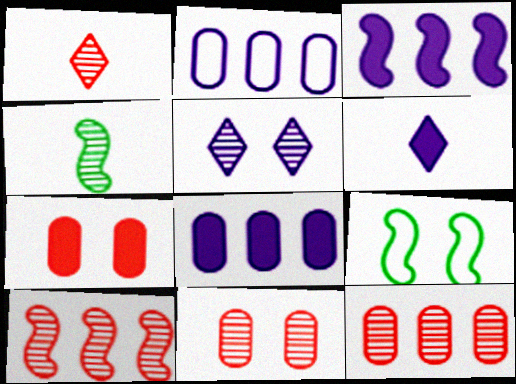[[1, 8, 9], 
[1, 10, 11], 
[4, 5, 12], 
[5, 7, 9], 
[6, 9, 12]]